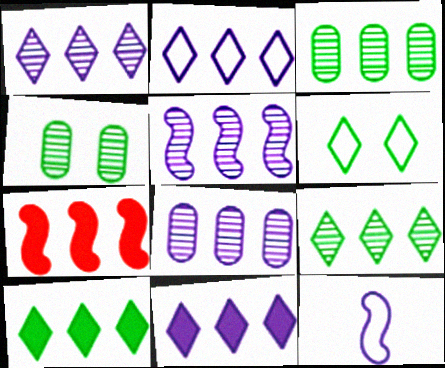[[1, 2, 11], 
[1, 5, 8], 
[2, 3, 7]]